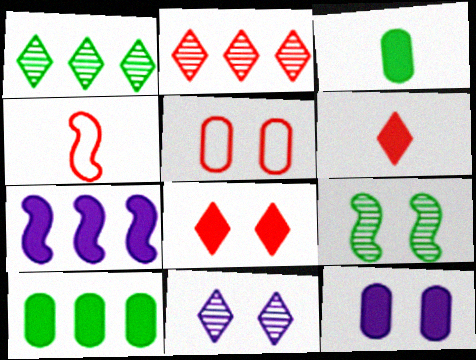[[1, 4, 12], 
[3, 7, 8], 
[4, 7, 9], 
[4, 10, 11]]